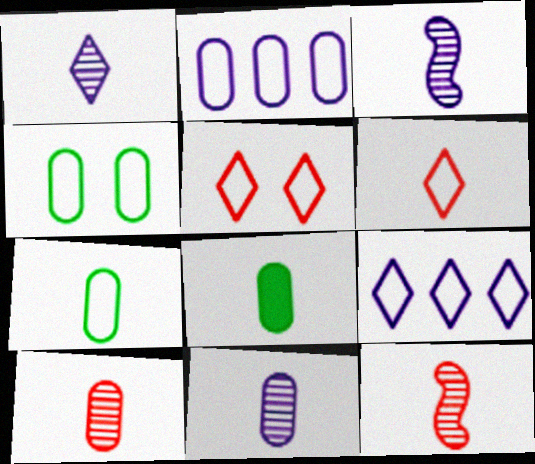[[1, 3, 11], 
[3, 6, 8]]